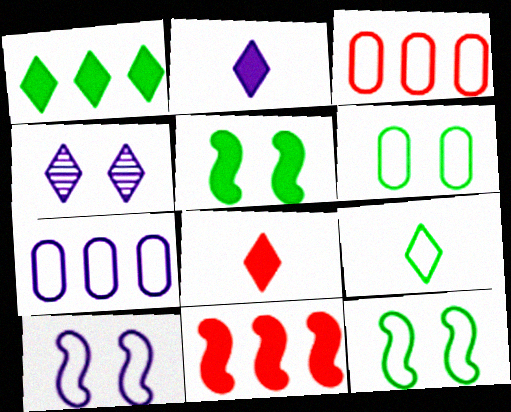[[3, 9, 10]]